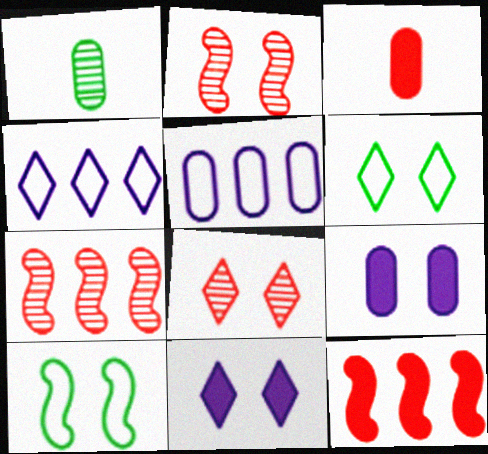[[2, 6, 9], 
[6, 8, 11], 
[8, 9, 10]]